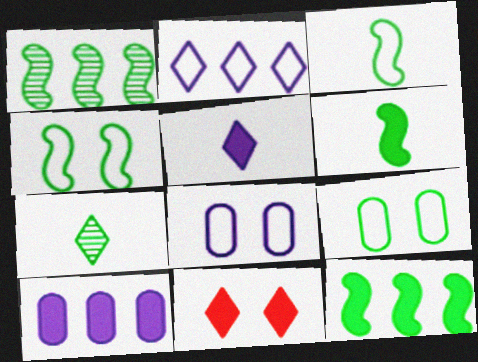[[1, 4, 6], 
[2, 7, 11], 
[6, 10, 11], 
[7, 9, 12]]